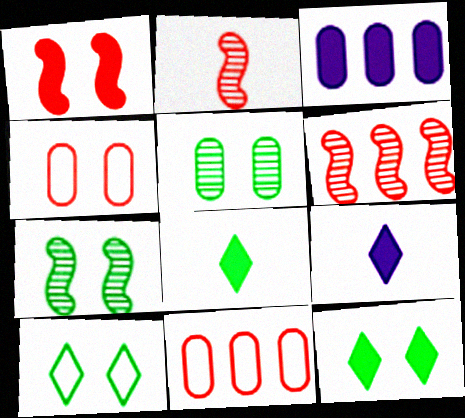[[1, 3, 8], 
[2, 3, 10], 
[7, 9, 11]]